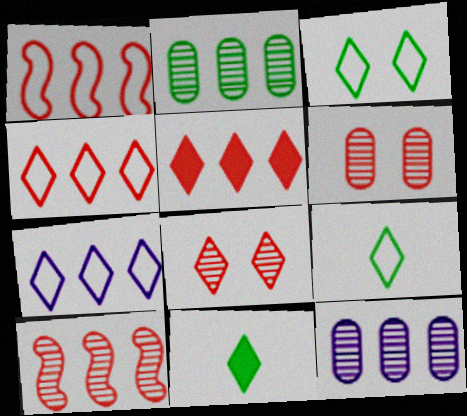[[7, 8, 11]]